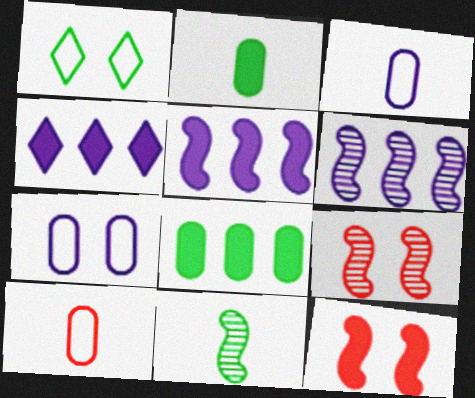[[1, 8, 11], 
[2, 4, 12], 
[6, 9, 11]]